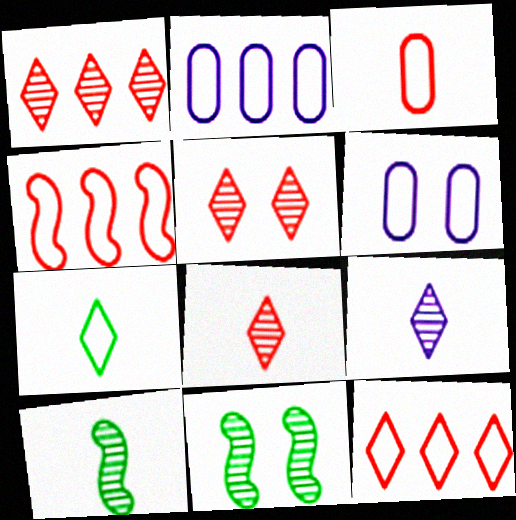[[1, 5, 8], 
[4, 6, 7]]